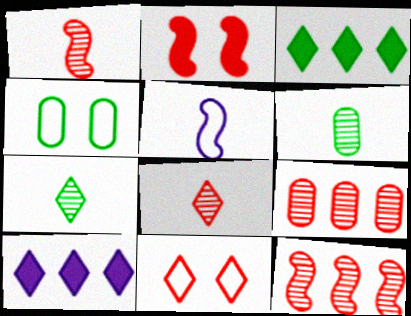[[1, 4, 10], 
[7, 10, 11]]